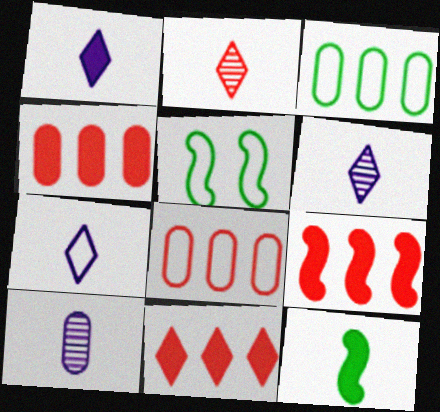[[1, 6, 7], 
[4, 5, 6], 
[4, 9, 11], 
[5, 7, 8], 
[5, 10, 11]]